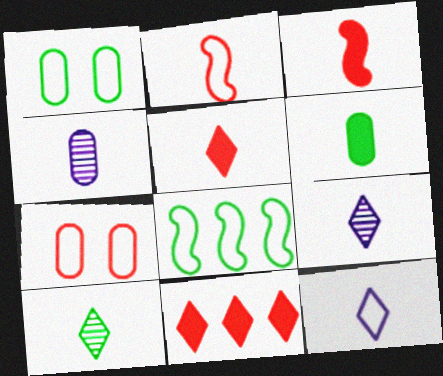[[2, 6, 9], 
[5, 10, 12], 
[7, 8, 12]]